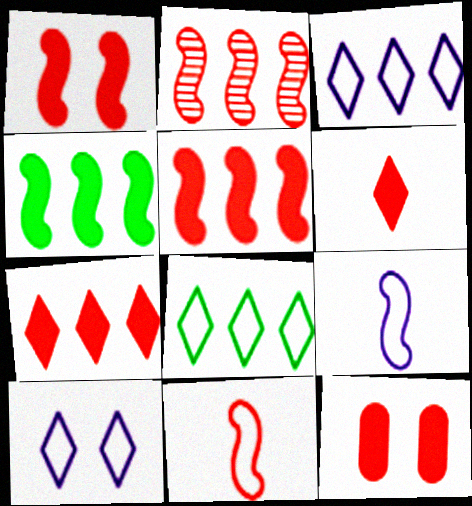[[1, 2, 11], 
[5, 6, 12]]